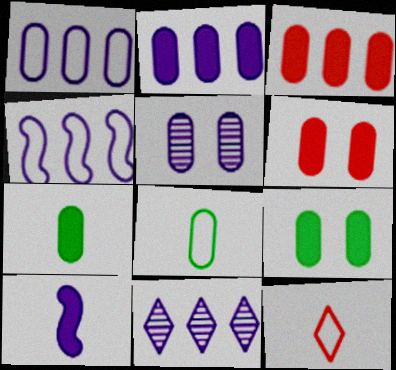[[2, 4, 11], 
[2, 6, 7], 
[3, 5, 8]]